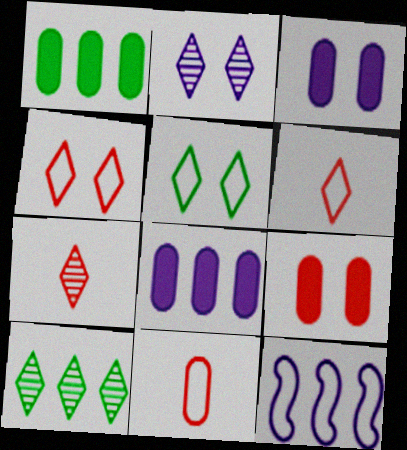[[2, 7, 10], 
[5, 11, 12]]